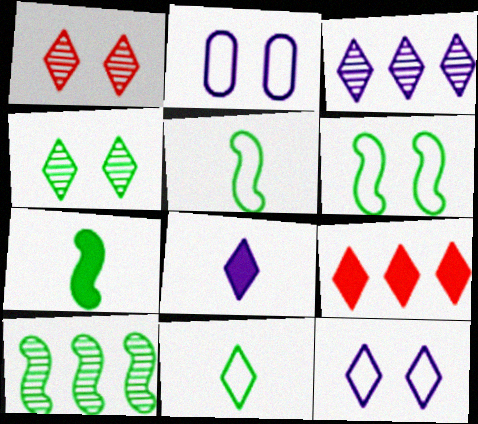[[3, 8, 12], 
[6, 7, 10]]